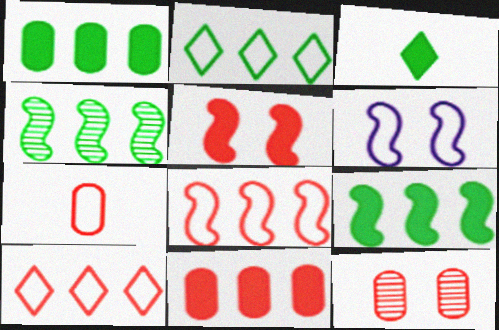[[1, 2, 4], 
[2, 6, 7], 
[7, 11, 12]]